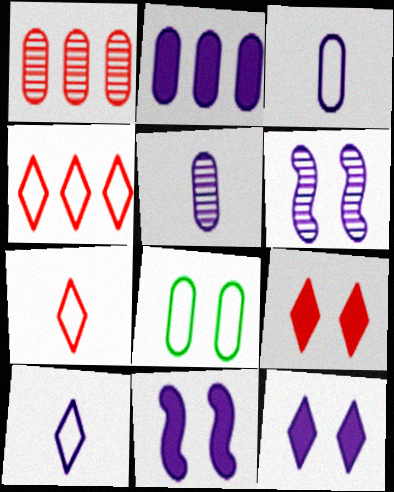[[2, 6, 10], 
[6, 8, 9]]